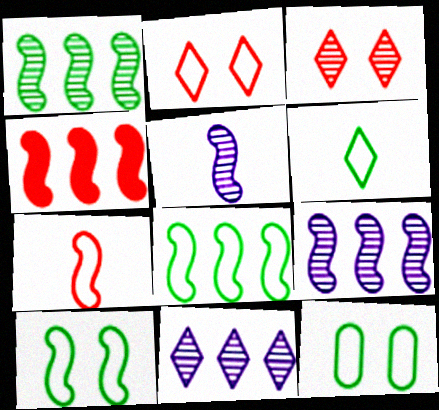[[4, 5, 10], 
[4, 8, 9], 
[6, 8, 12]]